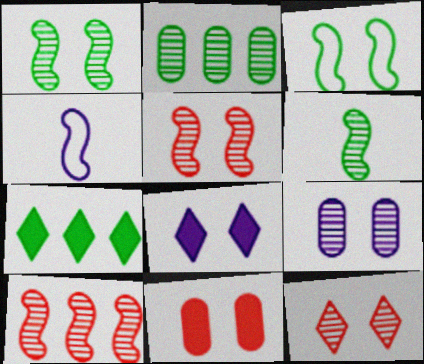[[1, 9, 12]]